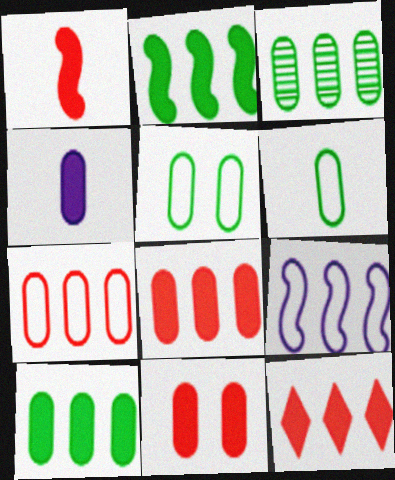[[1, 11, 12], 
[3, 9, 12], 
[4, 10, 11]]